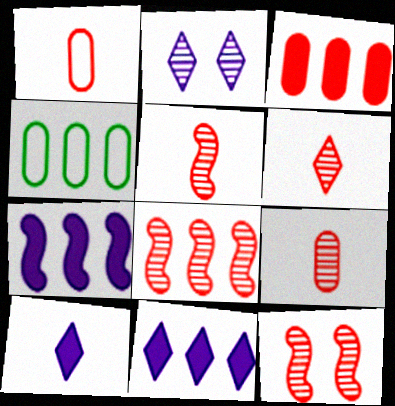[[4, 8, 11], 
[4, 10, 12], 
[5, 6, 9], 
[5, 8, 12]]